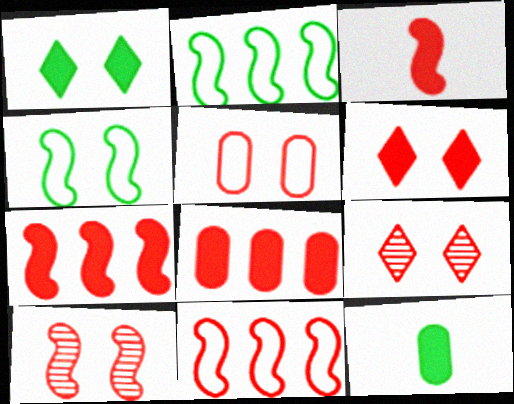[[3, 6, 8], 
[3, 10, 11], 
[5, 6, 10]]